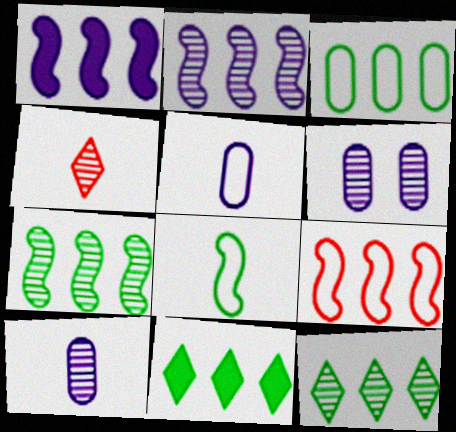[[1, 7, 9], 
[3, 7, 11], 
[4, 6, 7]]